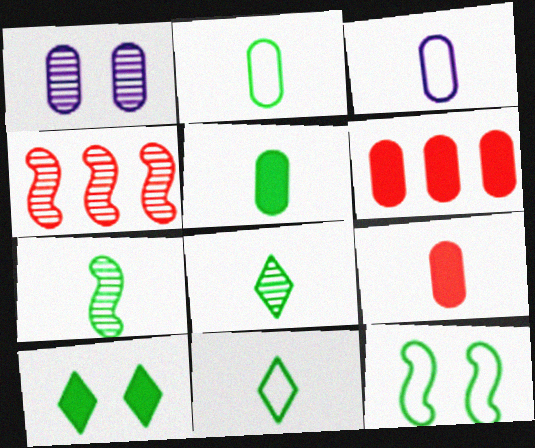[[1, 2, 6], 
[1, 4, 8], 
[3, 4, 10], 
[5, 7, 11]]